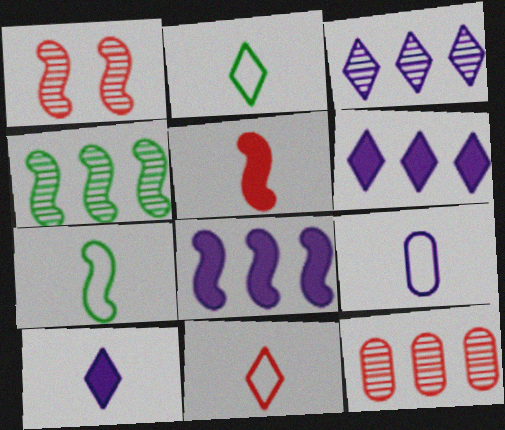[[1, 7, 8], 
[3, 4, 12], 
[7, 9, 11]]